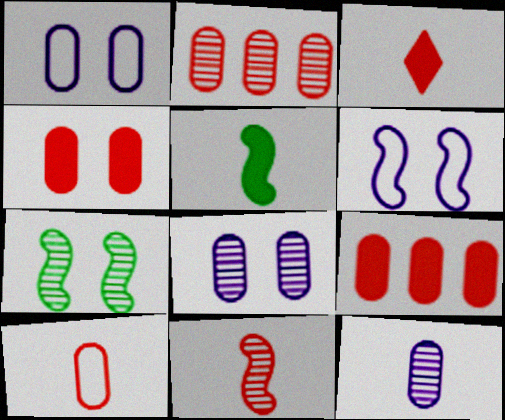[[2, 4, 10], 
[3, 10, 11]]